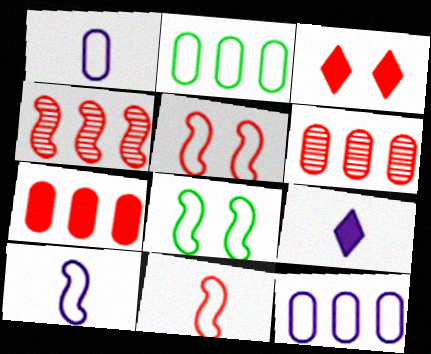[[3, 6, 11], 
[6, 8, 9]]